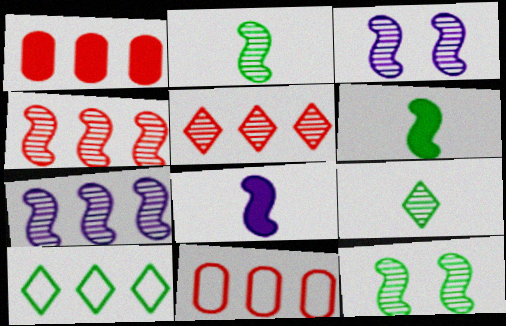[[1, 7, 10], 
[2, 3, 4]]